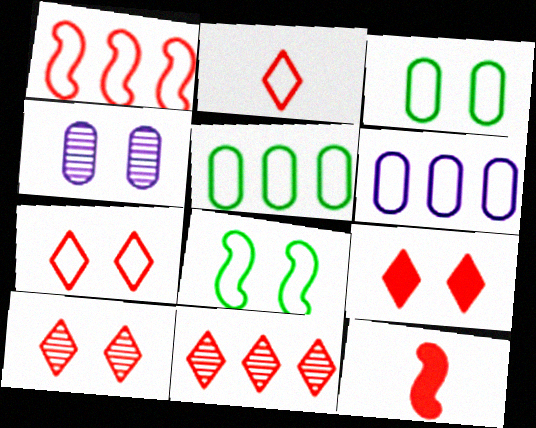[[2, 6, 8], 
[2, 9, 11], 
[4, 8, 9], 
[7, 9, 10]]